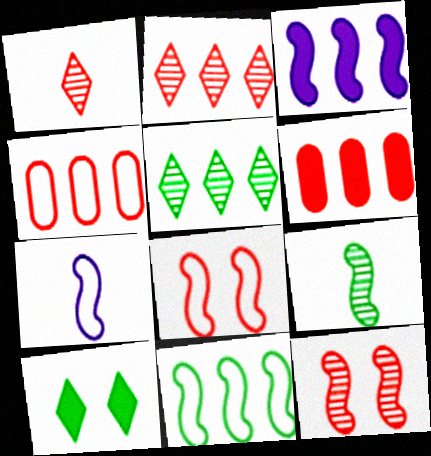[[1, 6, 8], 
[3, 4, 5], 
[3, 8, 9], 
[7, 8, 11]]